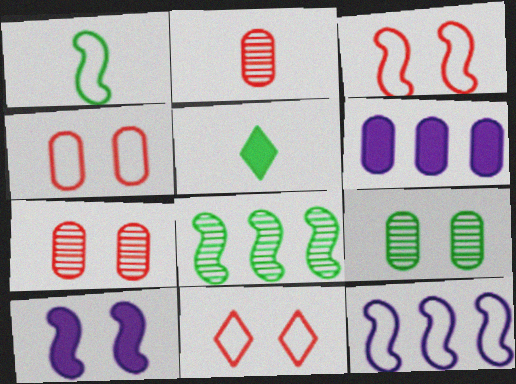[[1, 3, 12], 
[3, 4, 11], 
[5, 7, 12], 
[9, 10, 11]]